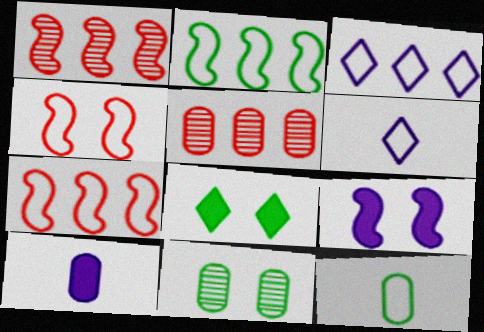[[3, 4, 12]]